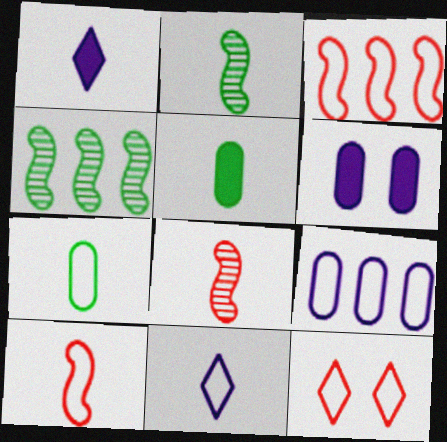[[1, 7, 8], 
[5, 8, 11], 
[7, 10, 11]]